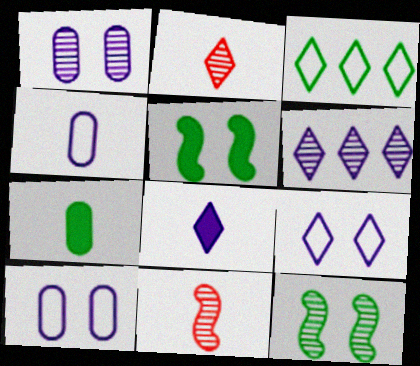[[3, 7, 12], 
[6, 8, 9]]